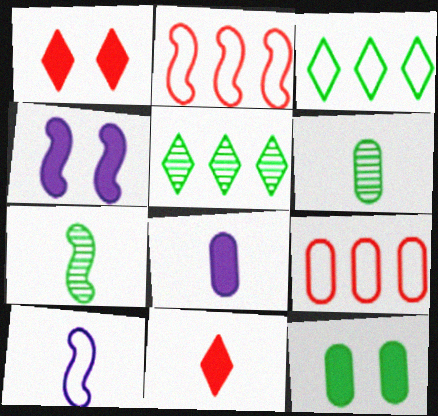[[1, 4, 12], 
[2, 4, 7], 
[3, 7, 12], 
[6, 10, 11]]